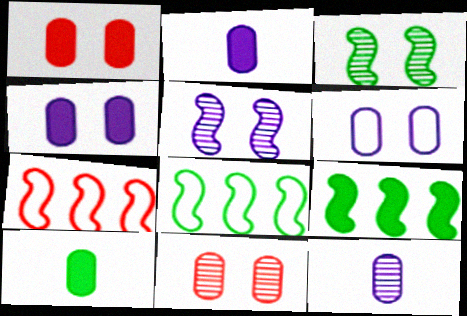[]